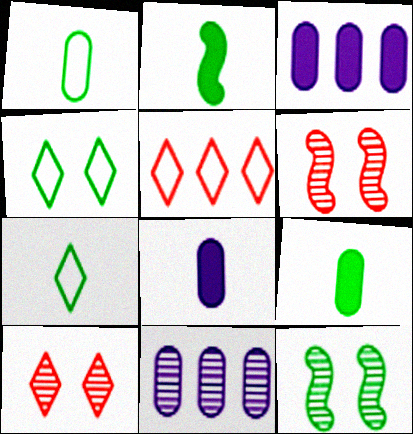[[3, 6, 7], 
[5, 8, 12]]